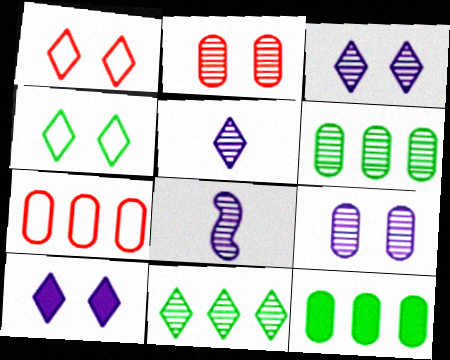[[1, 8, 12], 
[2, 8, 11]]